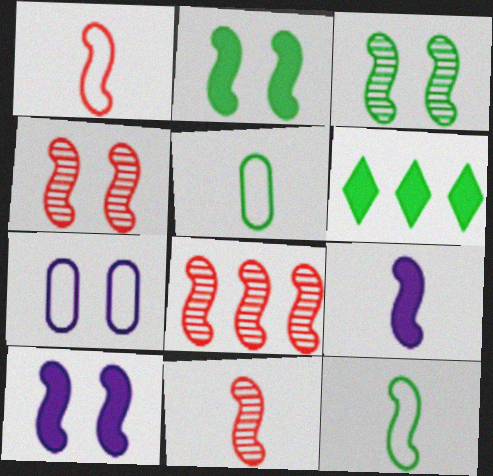[[3, 5, 6], 
[4, 8, 11], 
[6, 7, 11], 
[8, 10, 12], 
[9, 11, 12]]